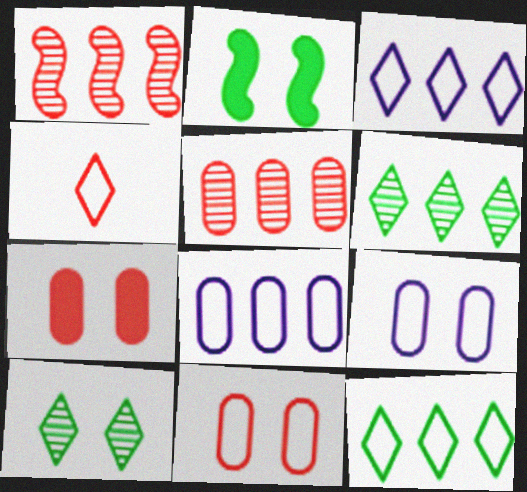[[1, 4, 7]]